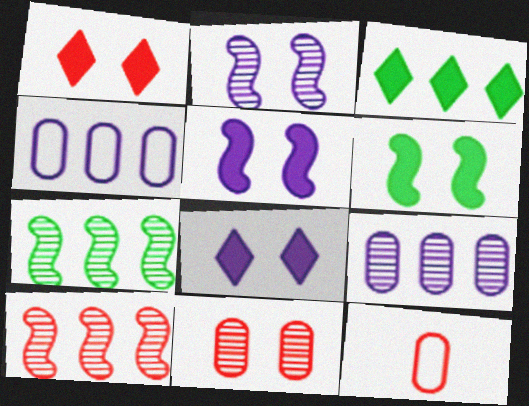[[1, 10, 12], 
[2, 3, 12], 
[3, 4, 10], 
[7, 8, 12]]